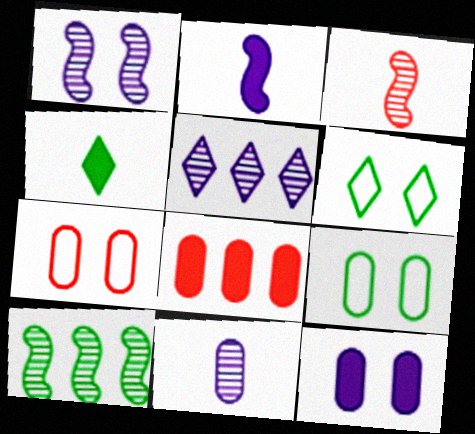[[1, 3, 10], 
[1, 5, 11], 
[4, 9, 10], 
[8, 9, 11]]